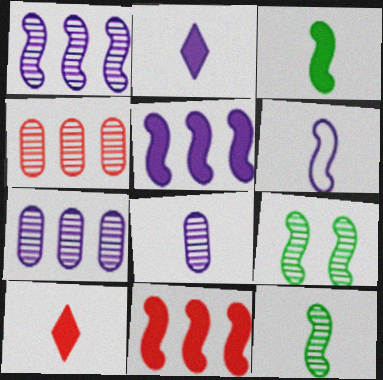[[2, 6, 8], 
[6, 9, 11]]